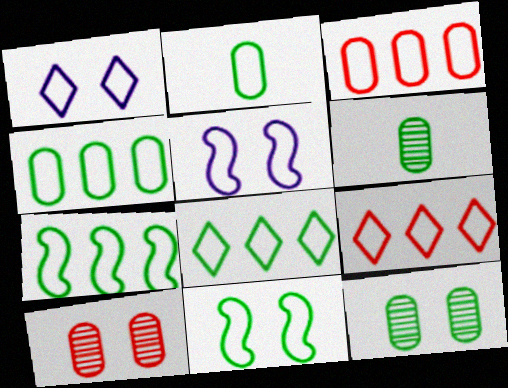[[2, 5, 9], 
[2, 8, 11], 
[4, 7, 8]]